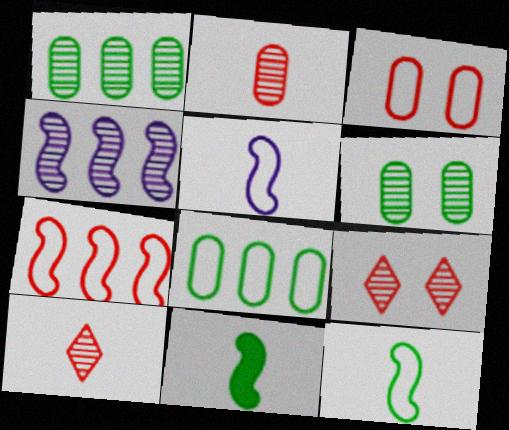[[4, 6, 10]]